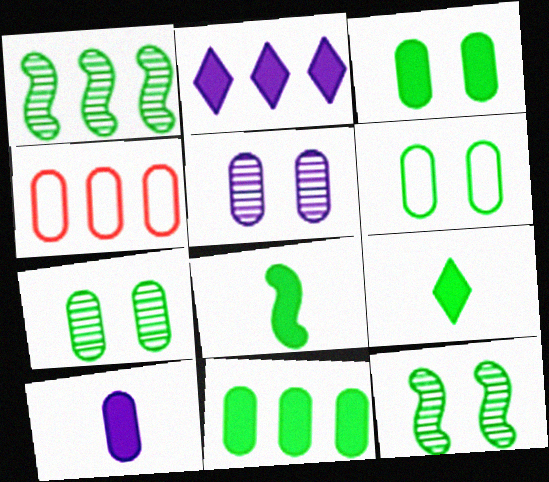[[1, 2, 4], 
[1, 6, 9], 
[3, 6, 7], 
[4, 7, 10]]